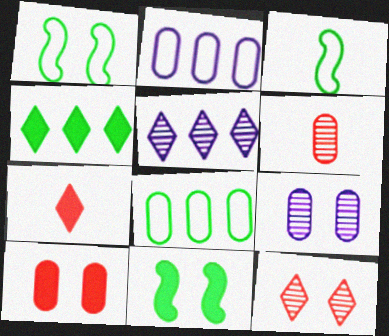[[3, 5, 10]]